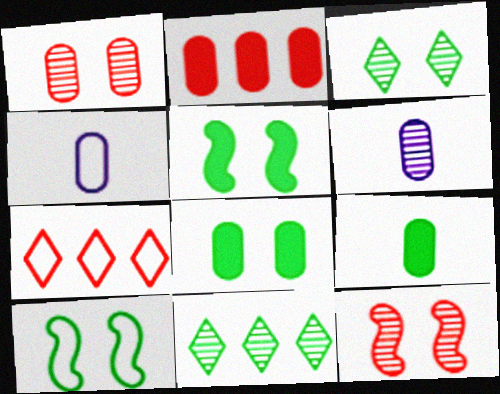[[3, 8, 10], 
[4, 7, 10], 
[5, 6, 7], 
[6, 11, 12], 
[9, 10, 11]]